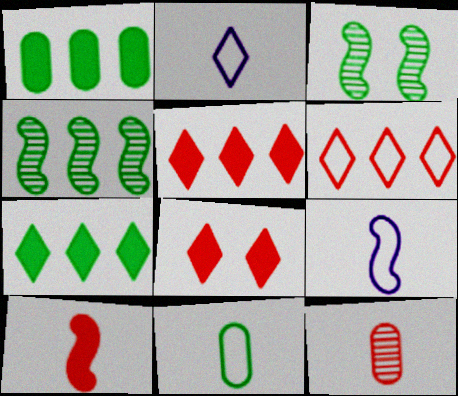[[3, 7, 11]]